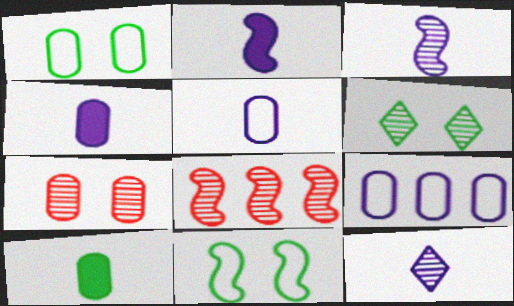[[2, 5, 12], 
[2, 8, 11], 
[7, 9, 10]]